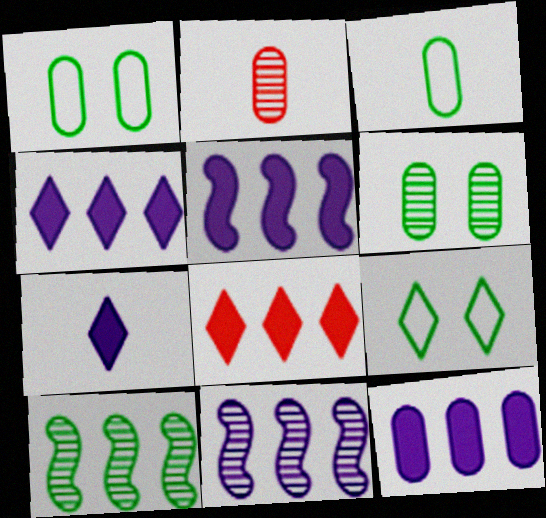[[1, 2, 12], 
[2, 5, 9], 
[4, 5, 12]]